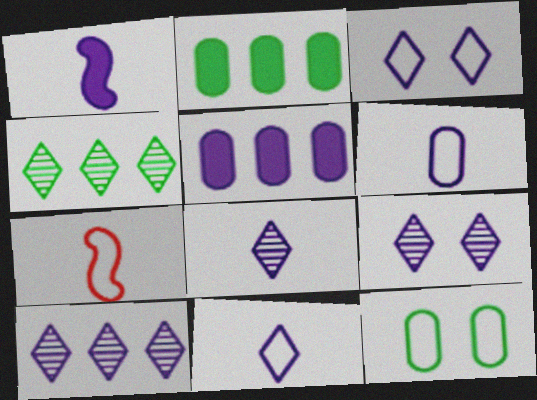[[1, 6, 8], 
[2, 7, 9], 
[8, 9, 10]]